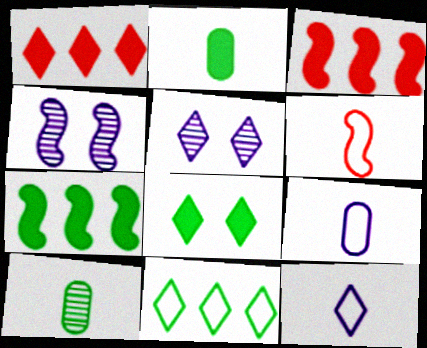[[2, 7, 8], 
[4, 6, 7]]